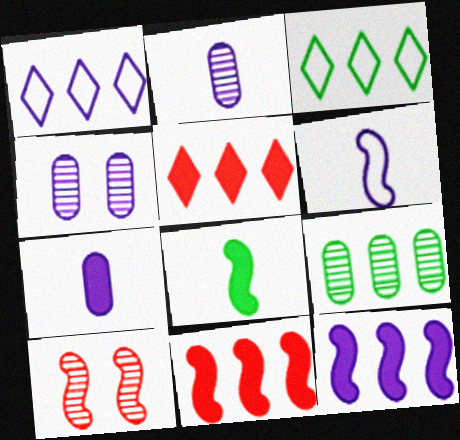[[1, 9, 11], 
[3, 7, 10]]